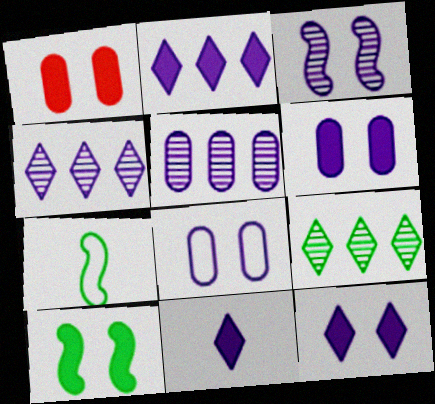[[1, 4, 7], 
[1, 10, 12], 
[2, 11, 12], 
[3, 8, 12]]